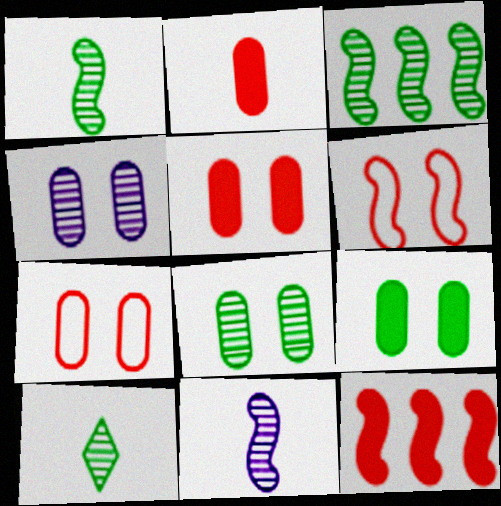[[3, 8, 10], 
[4, 7, 9]]